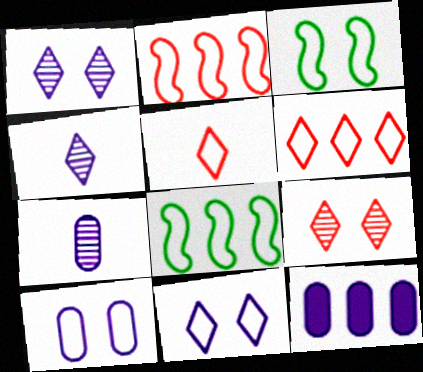[[5, 8, 10], 
[7, 10, 12]]